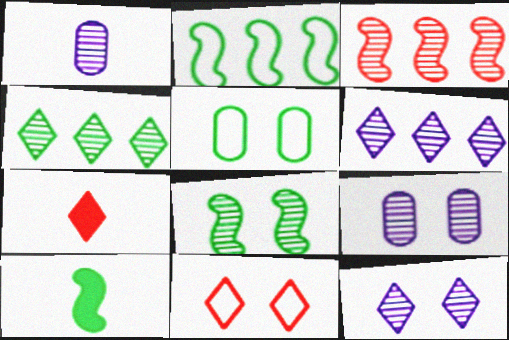[[2, 7, 9], 
[2, 8, 10], 
[4, 5, 10]]